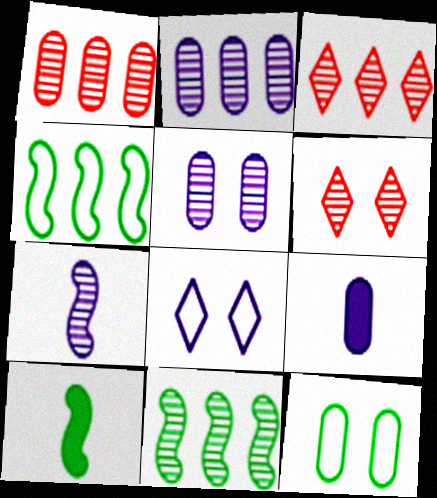[[1, 8, 10], 
[1, 9, 12], 
[2, 3, 11], 
[4, 6, 9]]